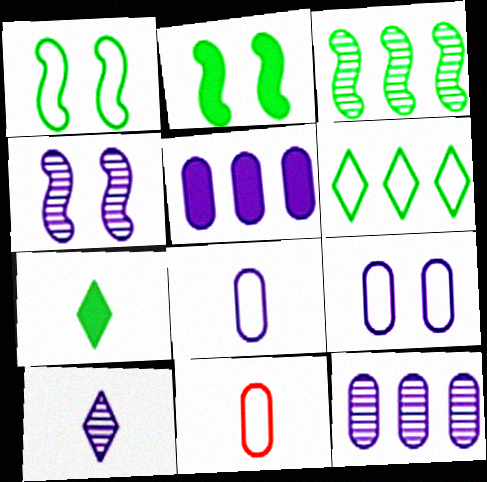[[4, 10, 12]]